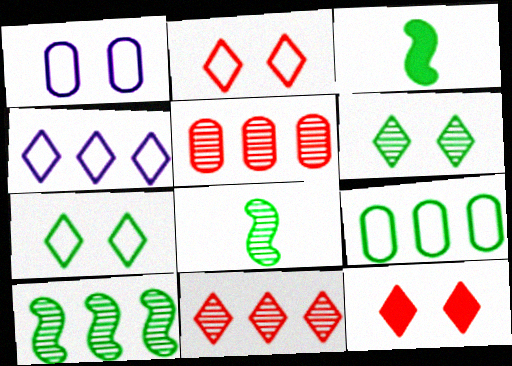[[1, 3, 11], 
[3, 6, 9]]